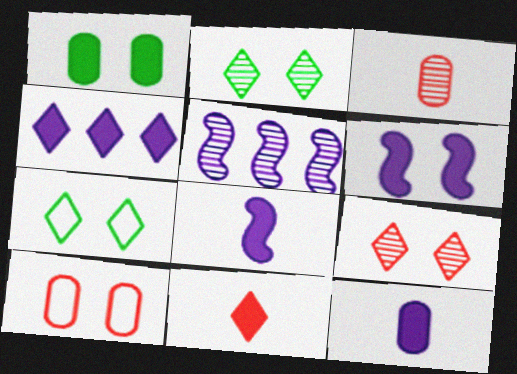[[2, 3, 5], 
[2, 6, 10], 
[4, 6, 12]]